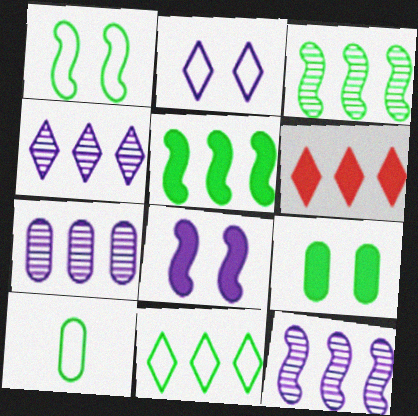[[1, 10, 11], 
[4, 6, 11], 
[4, 7, 12]]